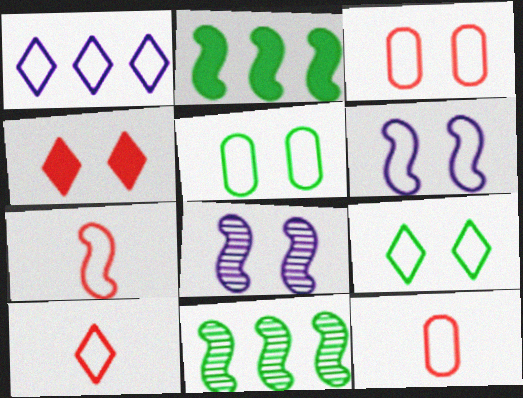[[1, 5, 7], 
[1, 9, 10], 
[2, 7, 8], 
[3, 6, 9], 
[4, 5, 8], 
[7, 10, 12]]